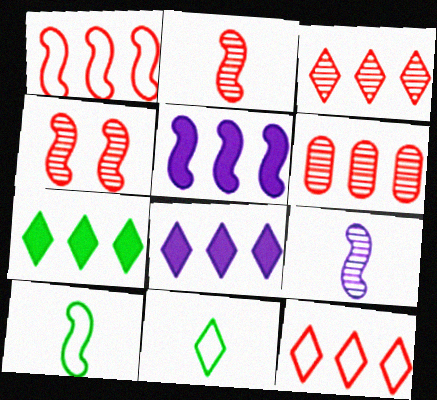[[4, 5, 10]]